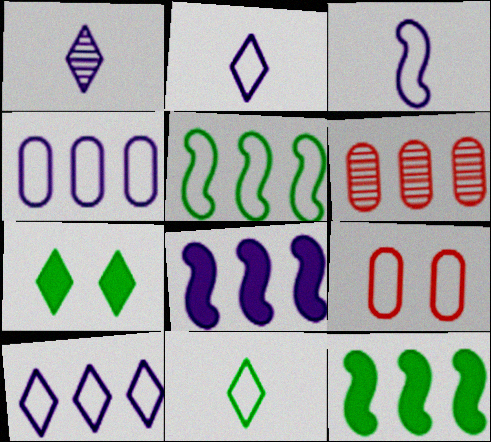[[1, 9, 12], 
[2, 5, 9], 
[3, 6, 7], 
[6, 10, 12]]